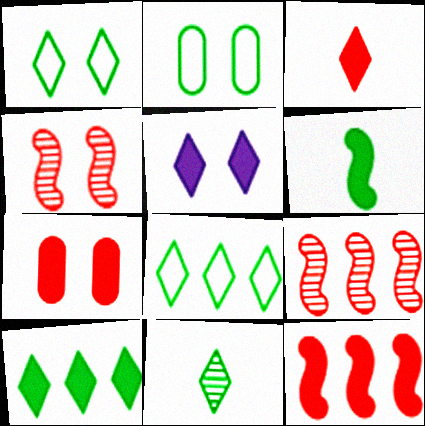[[1, 10, 11], 
[2, 4, 5], 
[3, 5, 10], 
[3, 7, 12]]